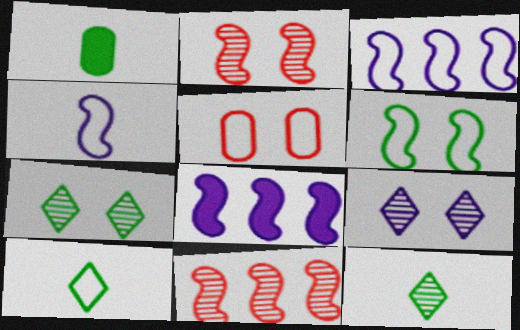[[3, 5, 10], 
[5, 8, 12]]